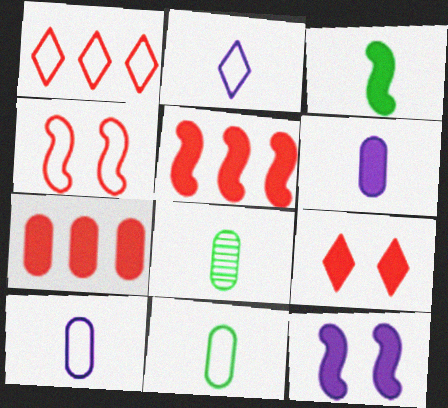[[1, 8, 12], 
[3, 5, 12]]